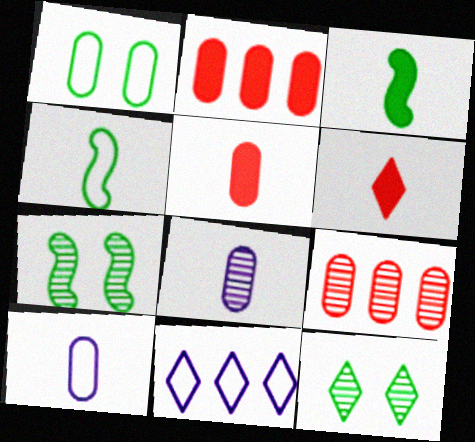[[1, 2, 8], 
[4, 6, 8], 
[5, 7, 11], 
[6, 11, 12]]